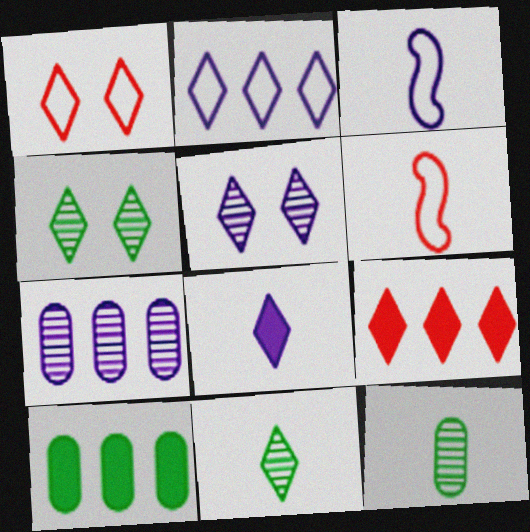[[2, 5, 8], 
[5, 6, 10], 
[6, 8, 12]]